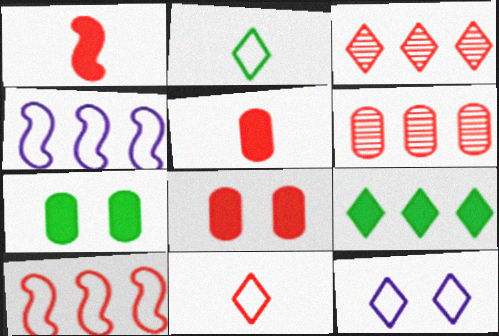[[4, 6, 9]]